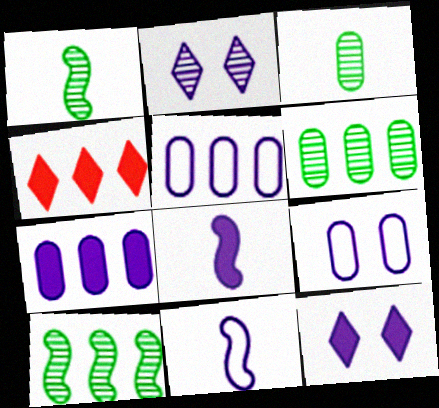[[1, 4, 9], 
[2, 5, 8], 
[2, 7, 11], 
[4, 5, 10], 
[7, 8, 12]]